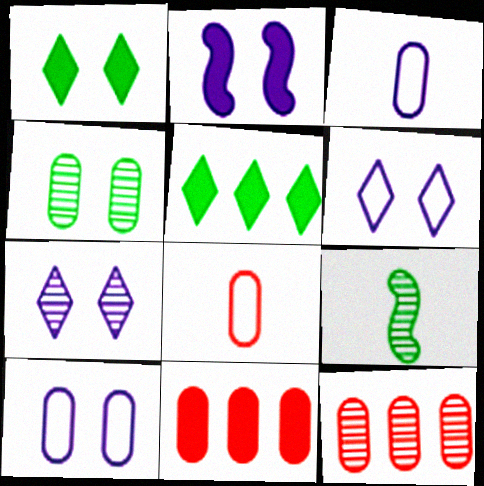[[2, 7, 10], 
[3, 4, 11], 
[6, 9, 11], 
[7, 9, 12]]